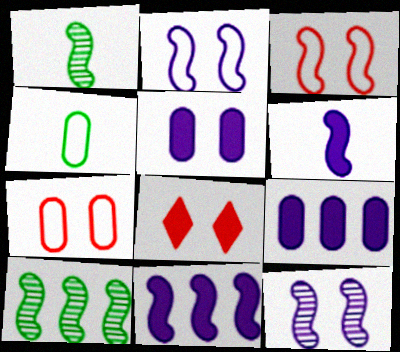[[1, 3, 11], 
[3, 6, 10]]